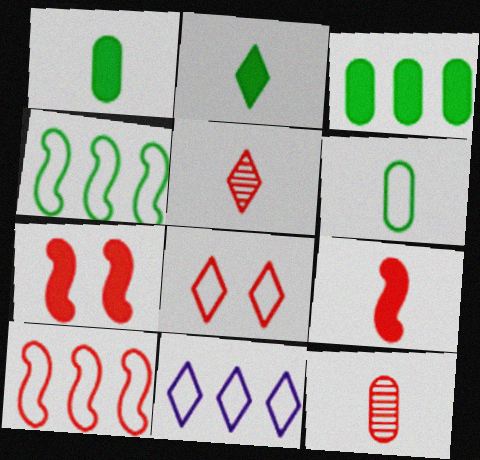[]